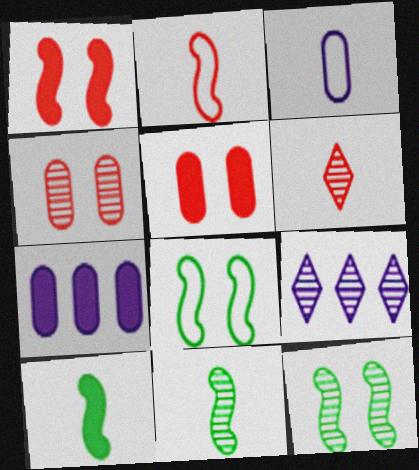[[3, 6, 10], 
[4, 9, 11], 
[6, 7, 8]]